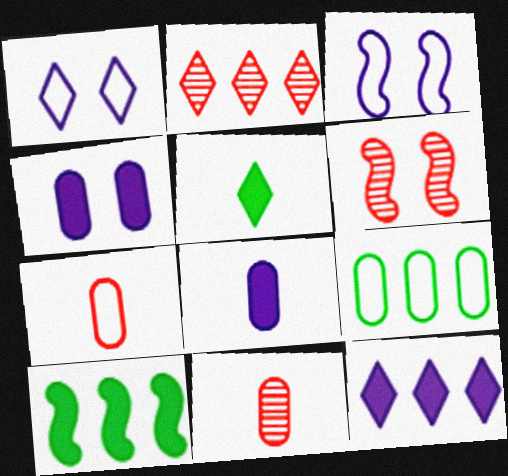[[1, 2, 5], 
[1, 10, 11], 
[2, 6, 11], 
[4, 9, 11]]